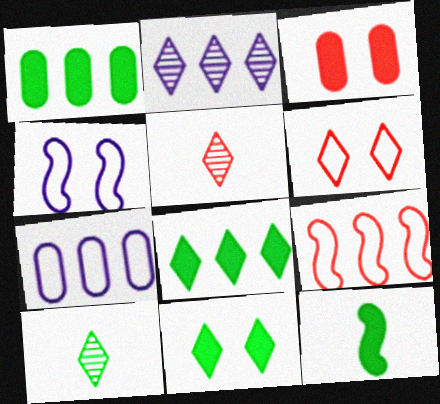[[1, 2, 9], 
[1, 4, 5], 
[1, 11, 12], 
[3, 5, 9]]